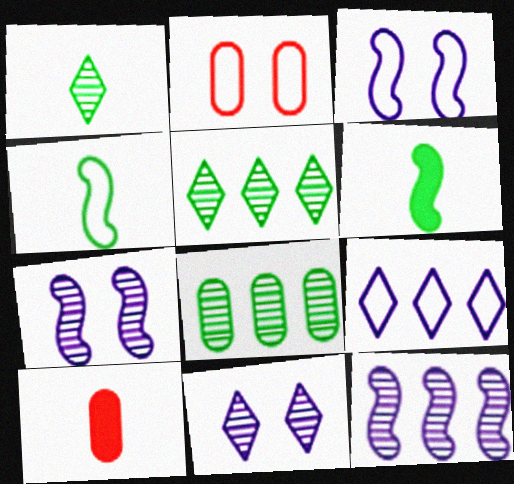[[2, 4, 9], 
[3, 5, 10]]